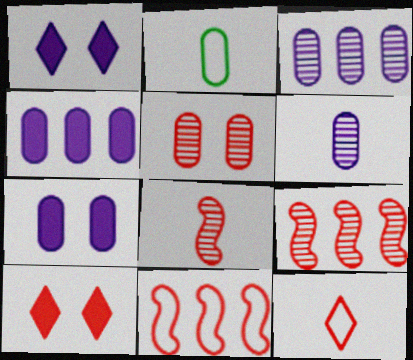[[1, 2, 9], 
[2, 4, 5]]